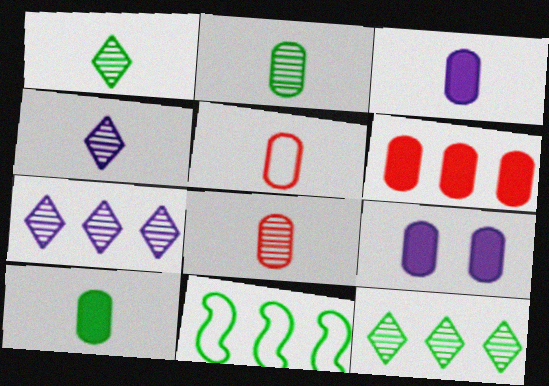[[2, 3, 5], 
[6, 7, 11], 
[6, 9, 10]]